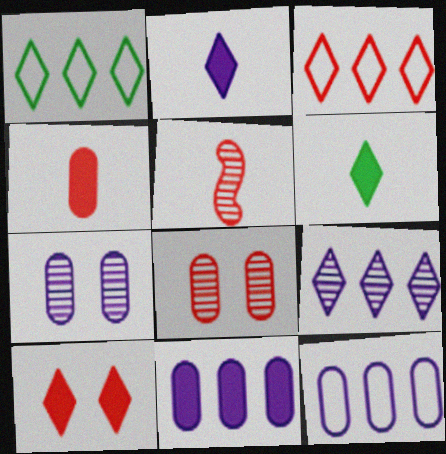[]